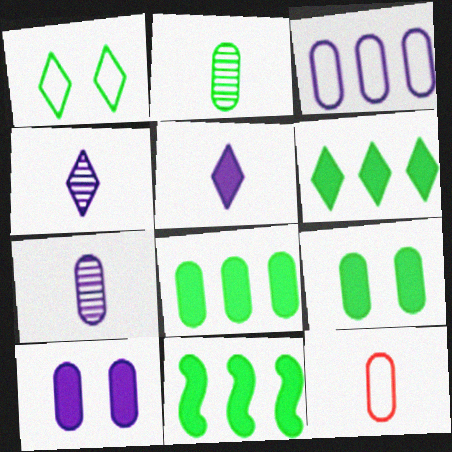[[1, 2, 11], 
[3, 7, 10], 
[6, 8, 11]]